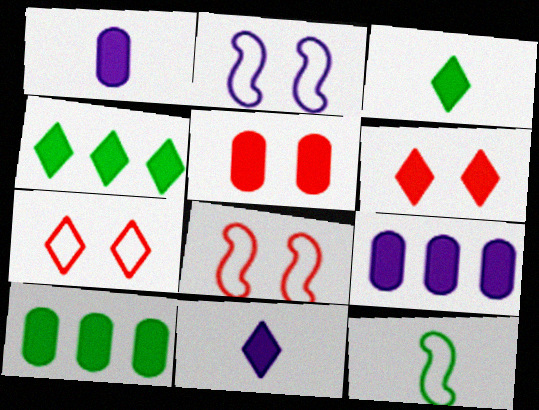[[1, 5, 10], 
[4, 6, 11]]